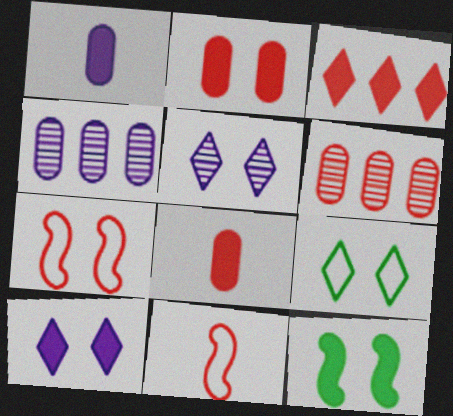[[1, 3, 12], 
[2, 10, 12]]